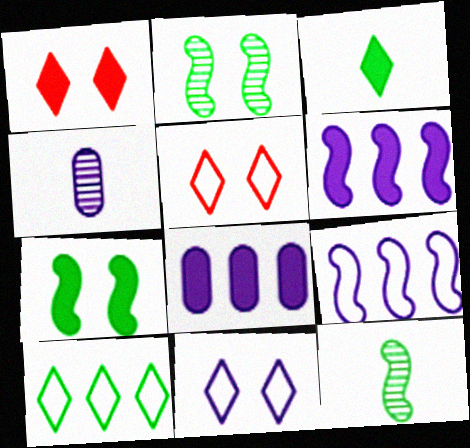[[4, 6, 11], 
[5, 8, 12]]